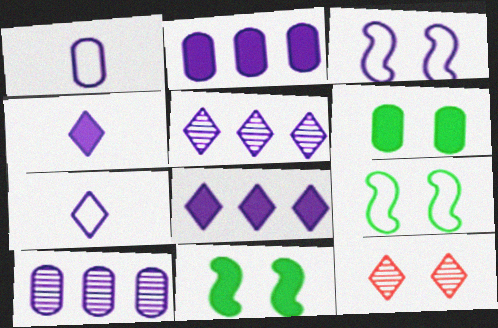[[3, 4, 10], 
[3, 6, 12]]